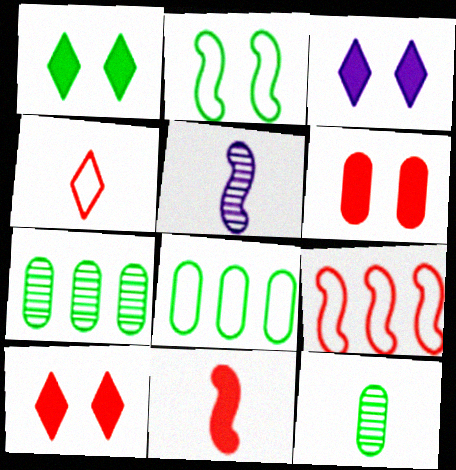[[1, 3, 10], 
[3, 9, 12], 
[5, 8, 10]]